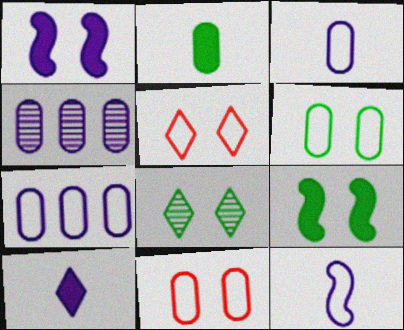[[1, 8, 11], 
[2, 4, 11], 
[6, 8, 9]]